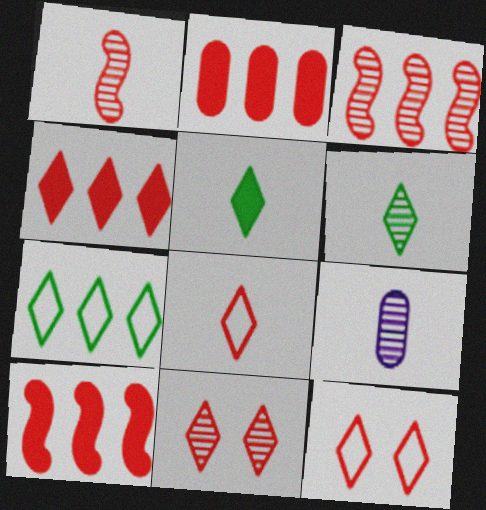[[1, 2, 12], 
[1, 6, 9], 
[2, 4, 10], 
[4, 8, 11]]